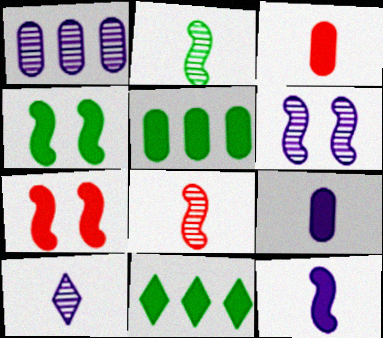[[1, 6, 10], 
[7, 9, 11]]